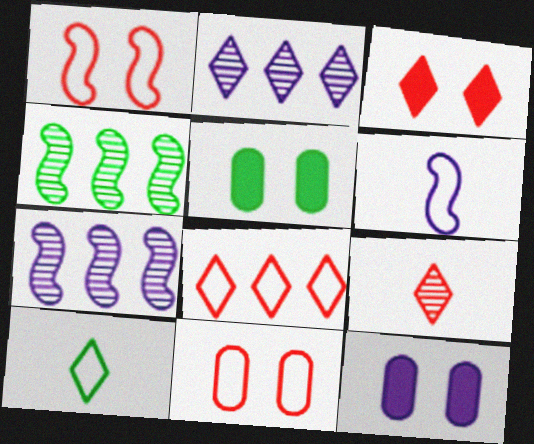[[2, 3, 10], 
[2, 6, 12], 
[3, 8, 9], 
[4, 5, 10]]